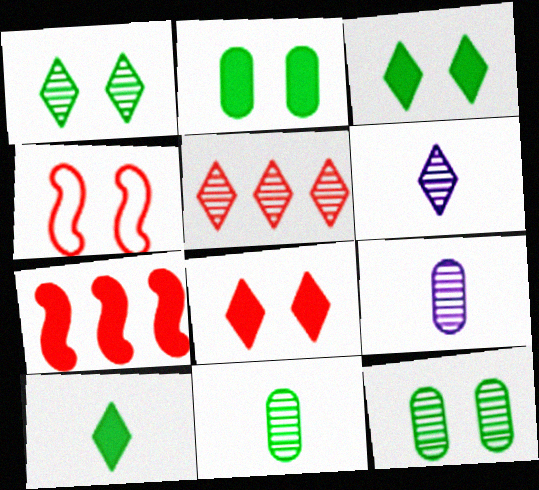[[1, 5, 6]]